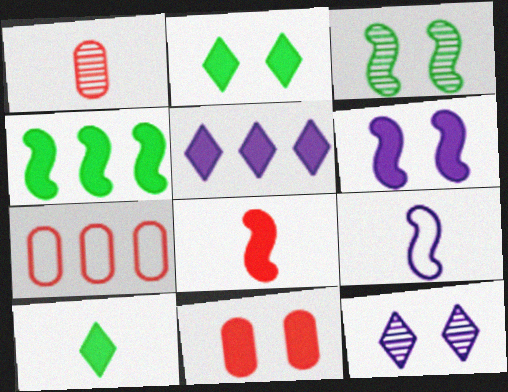[[1, 7, 11], 
[1, 9, 10], 
[2, 6, 11], 
[4, 6, 8]]